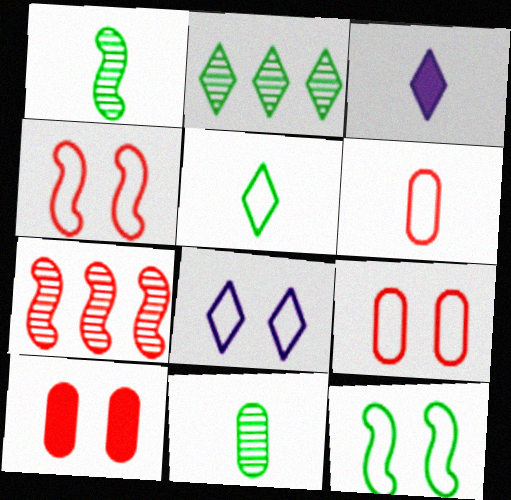[[1, 3, 6], 
[8, 9, 12]]